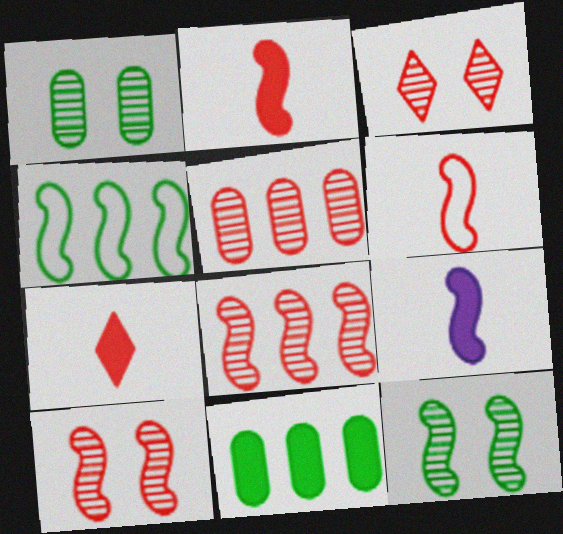[[4, 9, 10]]